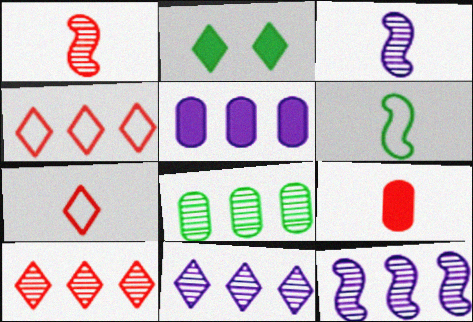[[1, 7, 9], 
[2, 6, 8], 
[2, 7, 11], 
[8, 10, 12]]